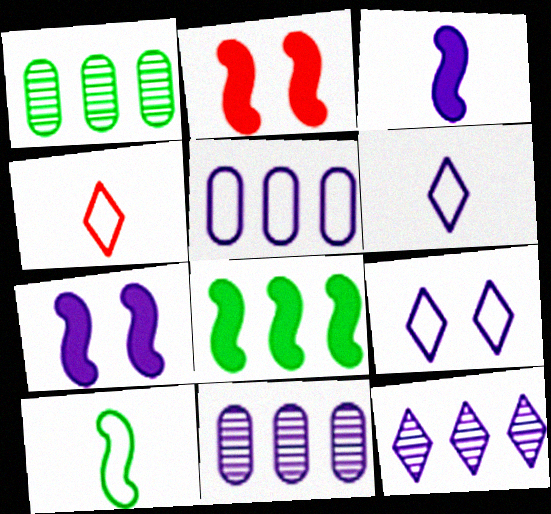[[1, 2, 6], 
[1, 4, 7], 
[2, 3, 8], 
[3, 9, 11], 
[6, 7, 11]]